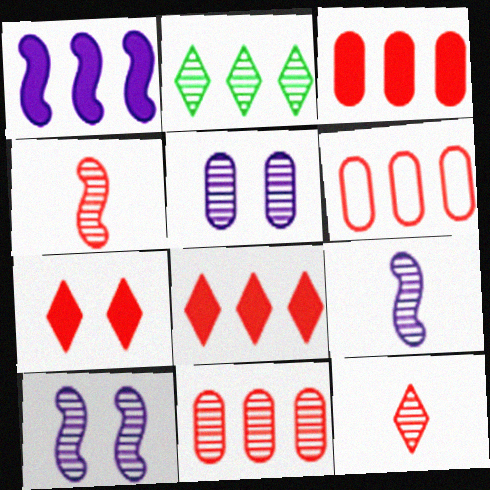[[1, 2, 6], 
[2, 4, 5], 
[3, 6, 11], 
[4, 6, 7]]